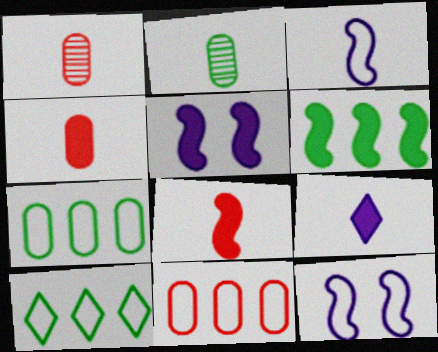[[1, 5, 10], 
[5, 6, 8]]